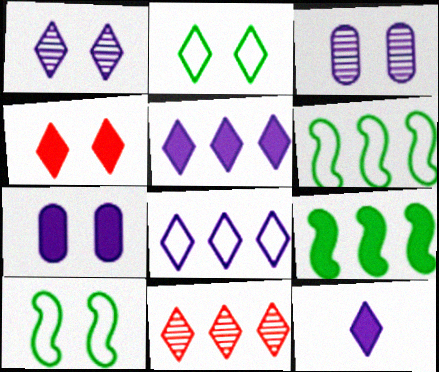[[1, 2, 4], 
[1, 8, 12], 
[2, 11, 12], 
[3, 4, 10]]